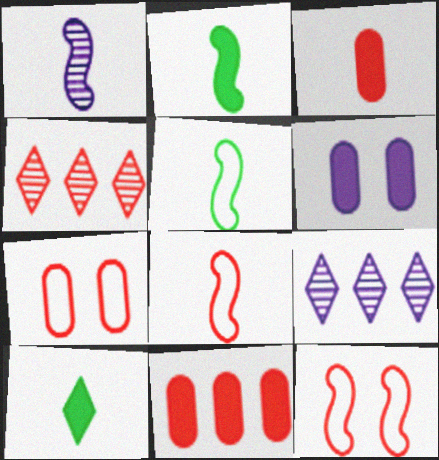[[1, 2, 8], 
[2, 7, 9], 
[3, 4, 12], 
[4, 5, 6]]